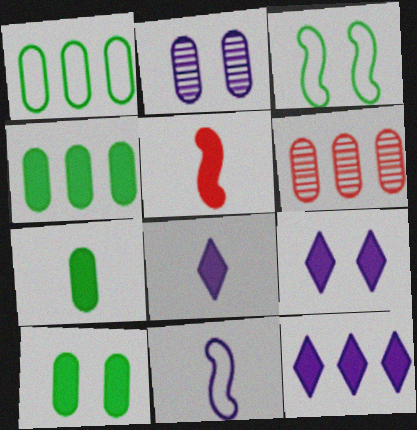[[2, 11, 12], 
[3, 6, 8], 
[4, 5, 9], 
[4, 7, 10], 
[5, 7, 8], 
[5, 10, 12], 
[8, 9, 12]]